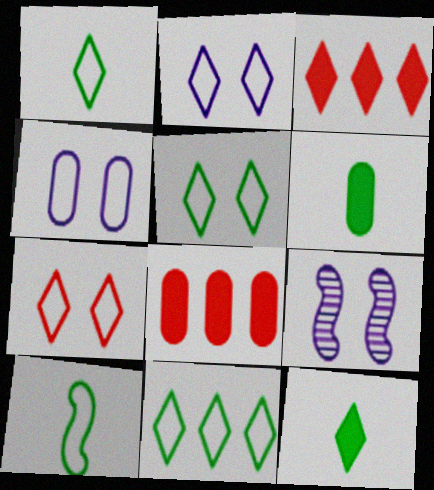[[1, 5, 11], 
[1, 8, 9], 
[2, 5, 7]]